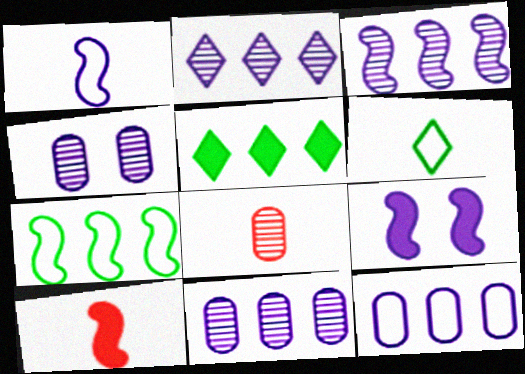[[1, 3, 9], 
[2, 3, 11]]